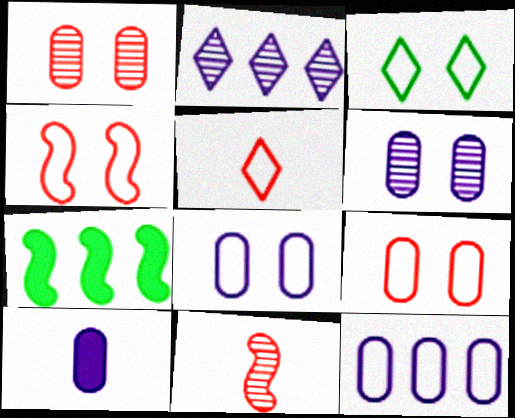[[3, 4, 8], 
[5, 6, 7], 
[6, 10, 12]]